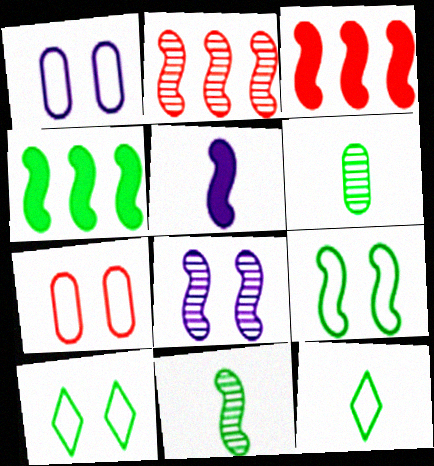[[2, 5, 9], 
[2, 8, 11], 
[4, 6, 10], 
[4, 9, 11]]